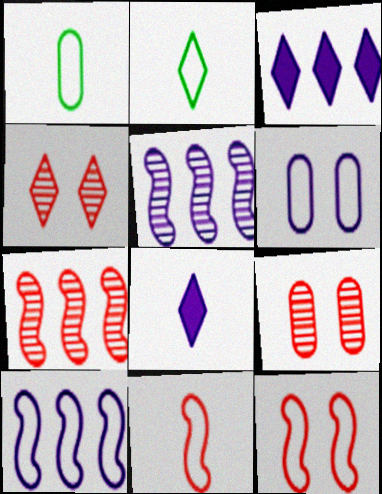[[2, 3, 4], 
[5, 6, 8]]